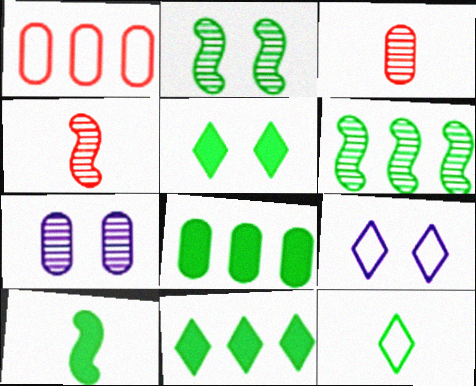[[2, 8, 12], 
[4, 8, 9], 
[5, 8, 10]]